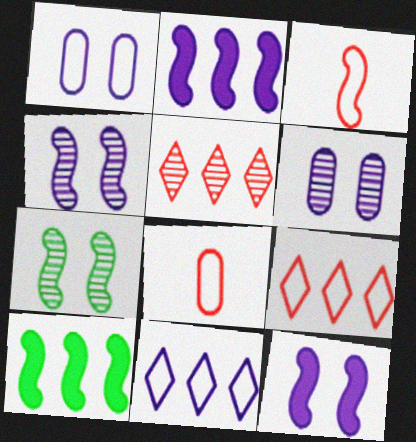[[2, 3, 7], 
[3, 4, 10]]